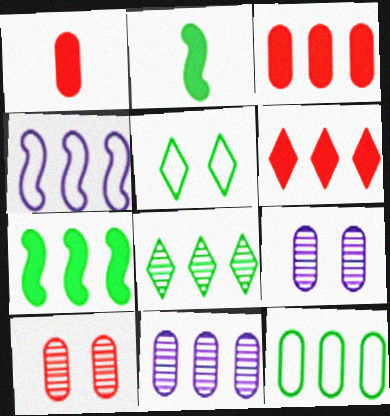[[1, 9, 12], 
[3, 4, 8], 
[3, 11, 12], 
[7, 8, 12]]